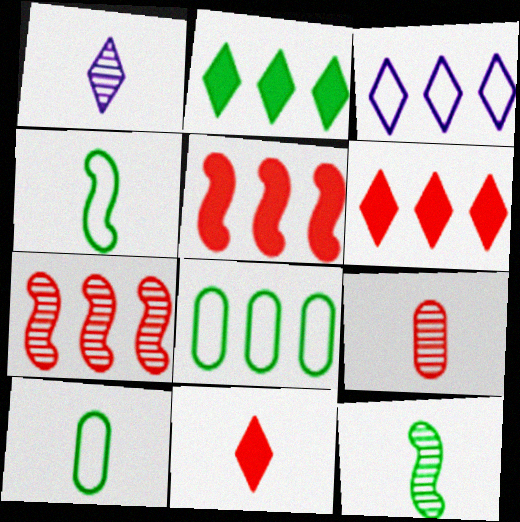[[1, 9, 12]]